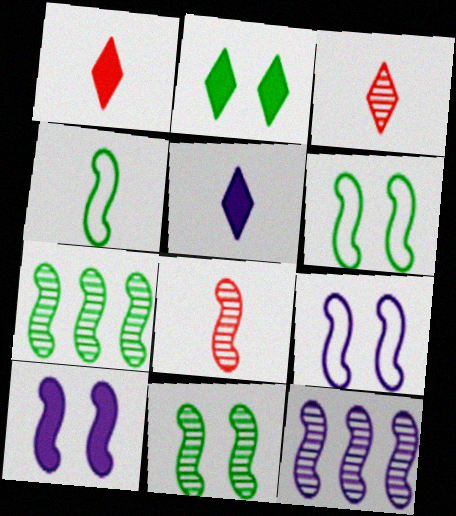[[8, 11, 12]]